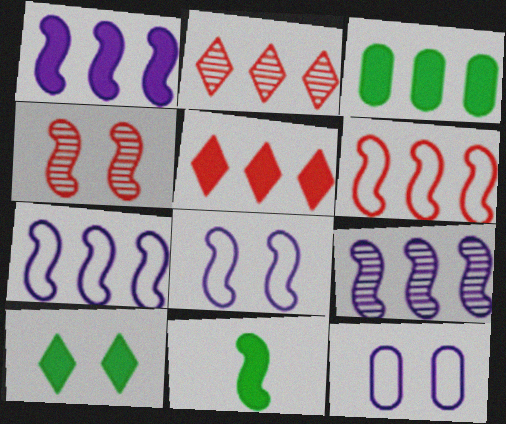[[1, 3, 5], 
[1, 7, 9], 
[2, 3, 7], 
[2, 11, 12], 
[3, 10, 11], 
[4, 7, 11], 
[4, 10, 12]]